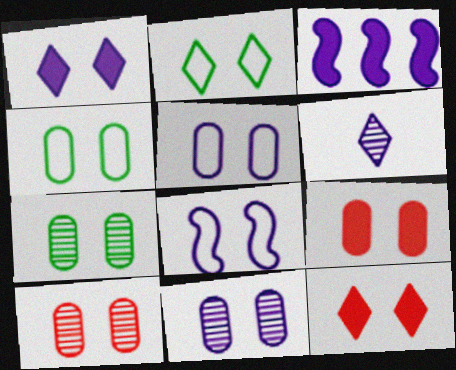[[1, 8, 11], 
[3, 5, 6], 
[4, 9, 11], 
[5, 7, 9], 
[7, 8, 12], 
[7, 10, 11]]